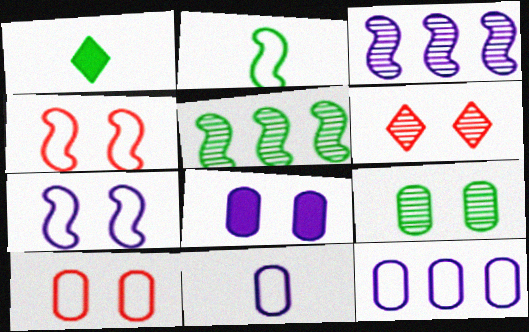[[1, 3, 10], 
[8, 9, 10]]